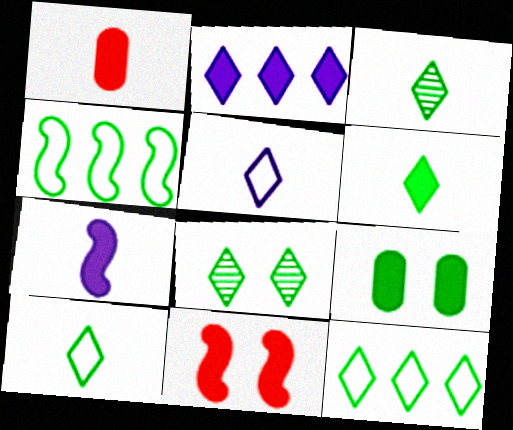[[1, 6, 7], 
[3, 4, 9], 
[3, 6, 10], 
[6, 8, 12]]